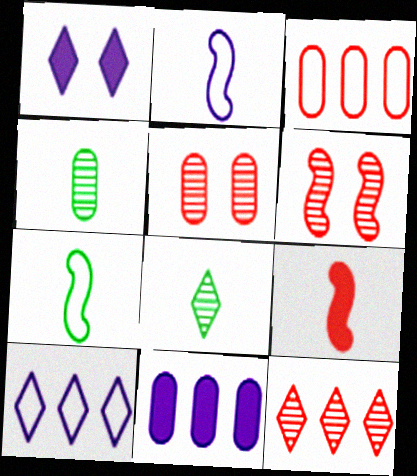[]